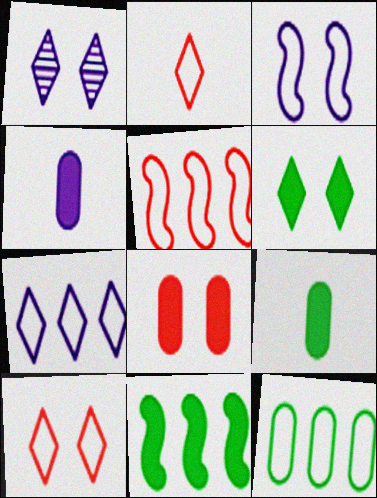[[1, 5, 9], 
[1, 6, 10], 
[2, 3, 12], 
[5, 7, 12], 
[6, 9, 11]]